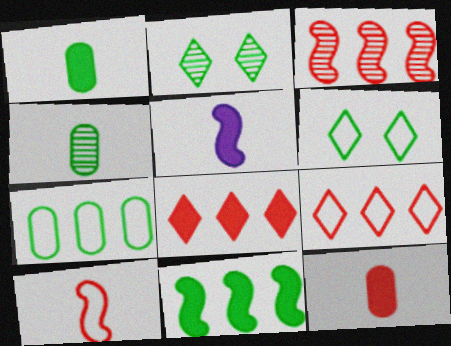[[4, 6, 11]]